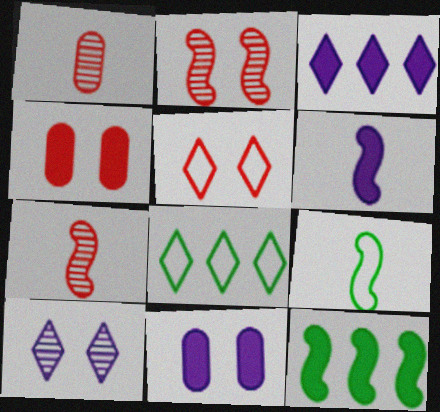[[2, 4, 5], 
[3, 6, 11], 
[6, 7, 9], 
[7, 8, 11]]